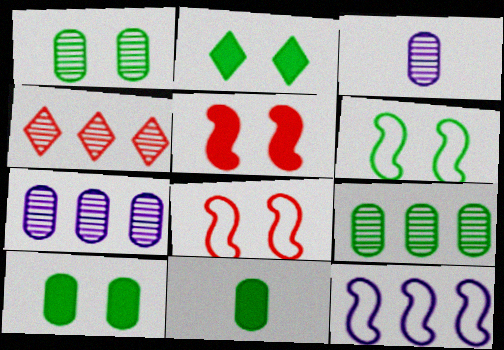[[1, 2, 6]]